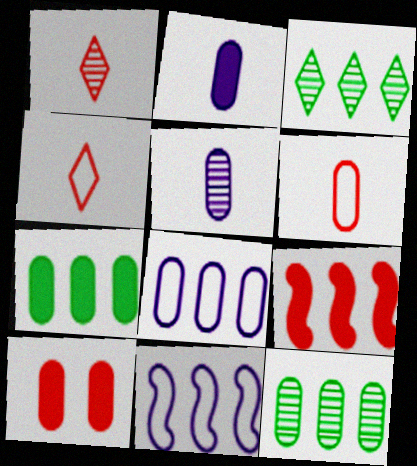[[2, 7, 10], 
[3, 8, 9]]